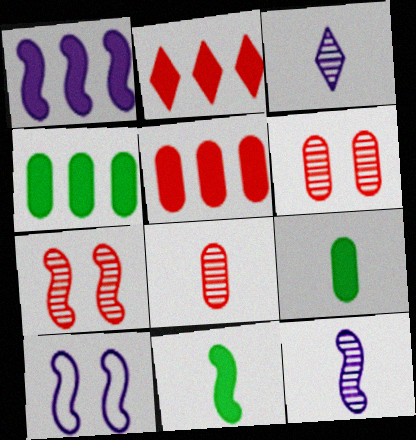[[1, 2, 4], 
[1, 10, 12]]